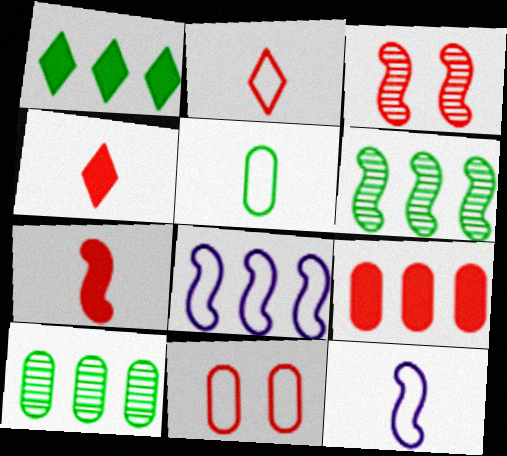[[2, 3, 9], 
[2, 5, 12]]